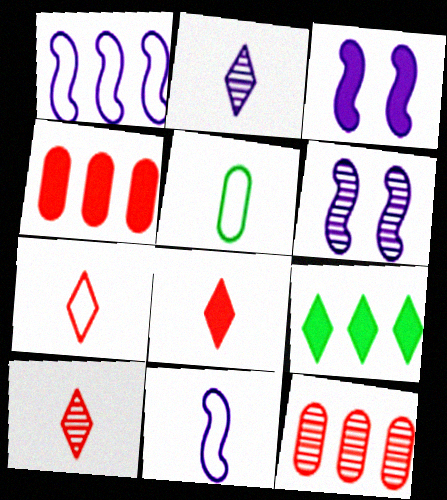[[1, 9, 12], 
[5, 7, 11], 
[7, 8, 10]]